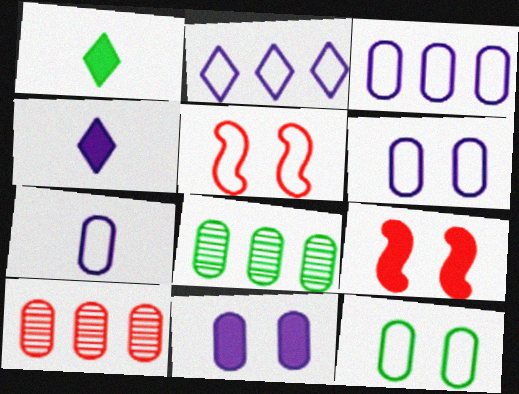[[3, 6, 7], 
[4, 5, 8]]